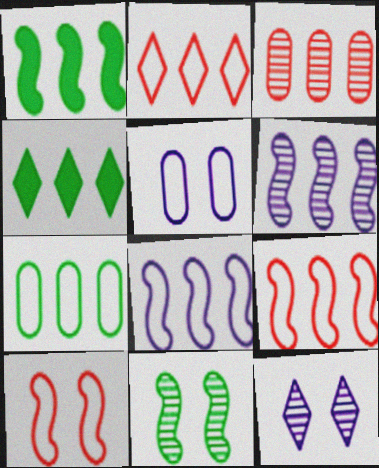[[1, 6, 9], 
[2, 7, 8], 
[3, 4, 8]]